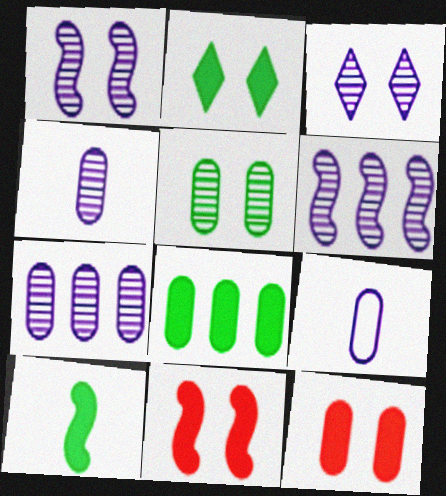[[2, 8, 10], 
[3, 4, 6]]